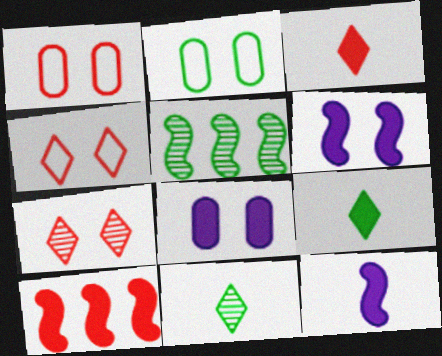[[2, 5, 9], 
[2, 6, 7], 
[8, 9, 10]]